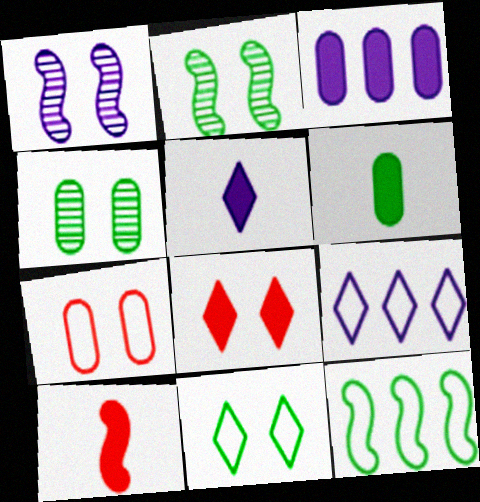[[1, 10, 12], 
[4, 9, 10], 
[5, 6, 10]]